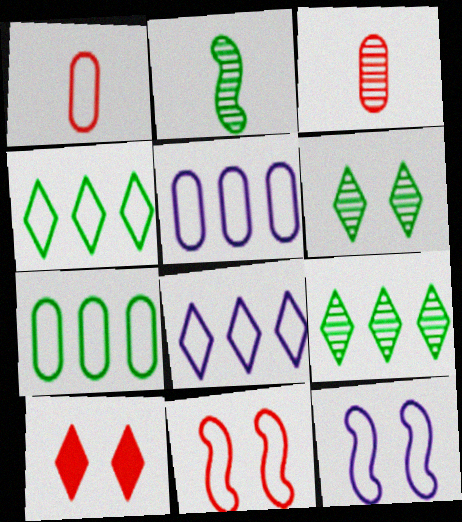[[1, 4, 12], 
[2, 5, 10]]